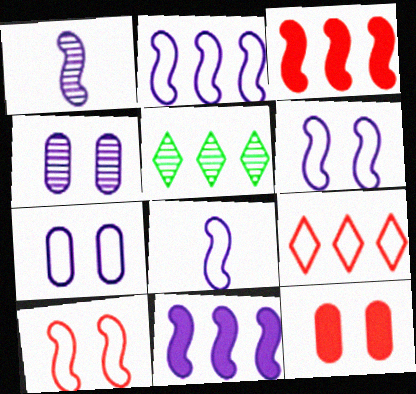[[1, 6, 11], 
[2, 6, 8], 
[5, 8, 12]]